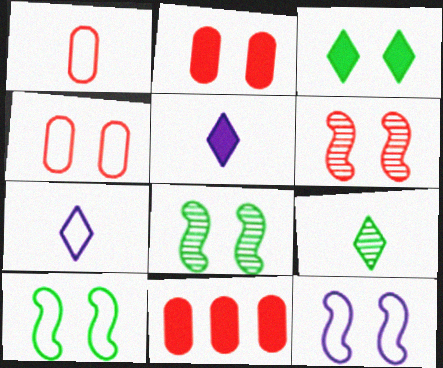[[7, 8, 11], 
[9, 11, 12]]